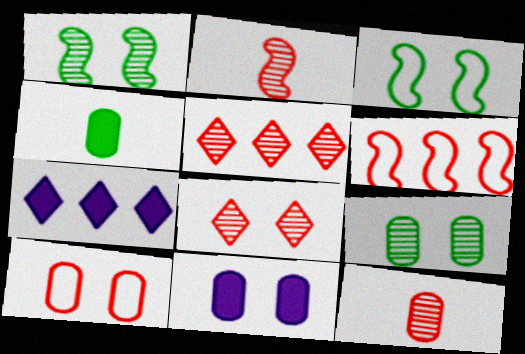[[3, 7, 12], 
[3, 8, 11], 
[9, 10, 11]]